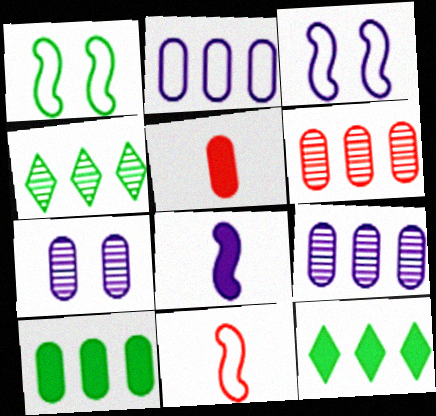[[2, 6, 10], 
[3, 4, 5], 
[7, 11, 12]]